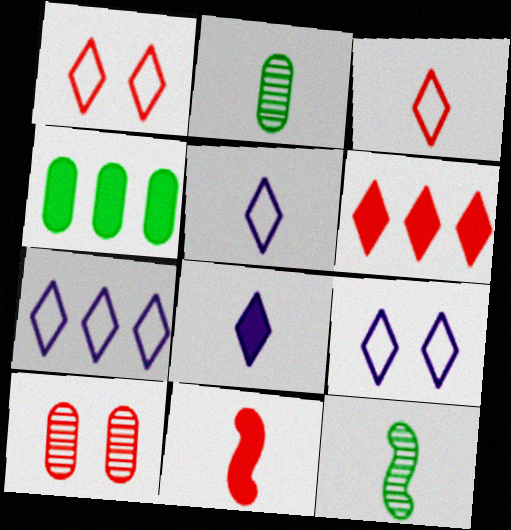[[2, 5, 11], 
[5, 7, 9]]